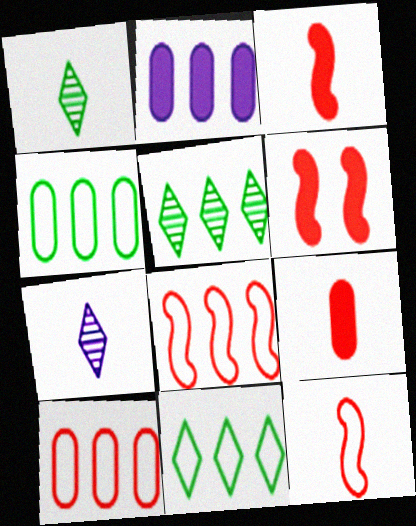[[2, 5, 8], 
[4, 6, 7]]